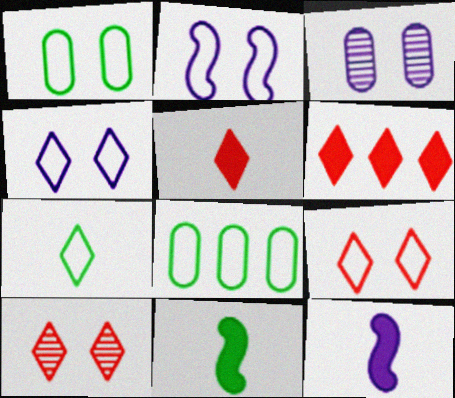[[1, 2, 9], 
[8, 10, 12]]